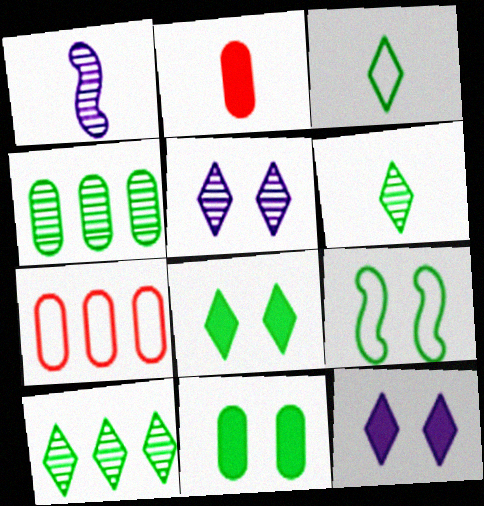[[1, 2, 3], 
[1, 7, 8], 
[3, 8, 10]]